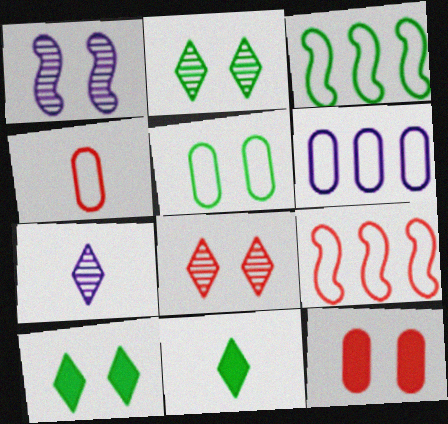[[3, 7, 12], 
[4, 5, 6]]